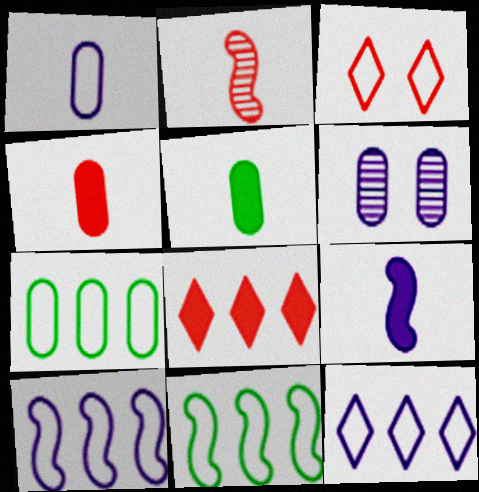[[1, 3, 11], 
[4, 6, 7], 
[6, 9, 12]]